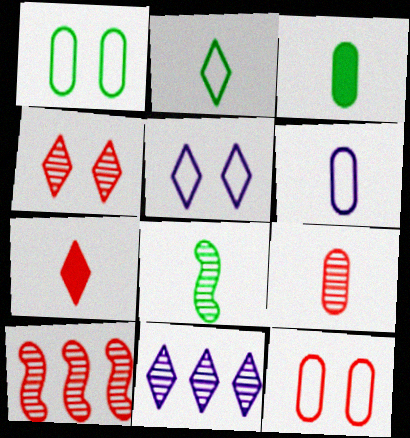[[2, 3, 8], 
[3, 5, 10], 
[3, 6, 9], 
[4, 9, 10], 
[6, 7, 8], 
[7, 10, 12]]